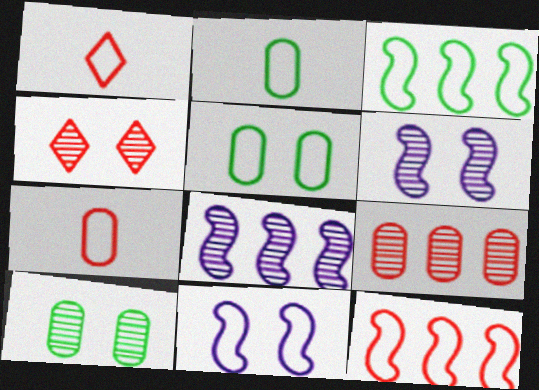[[4, 6, 10]]